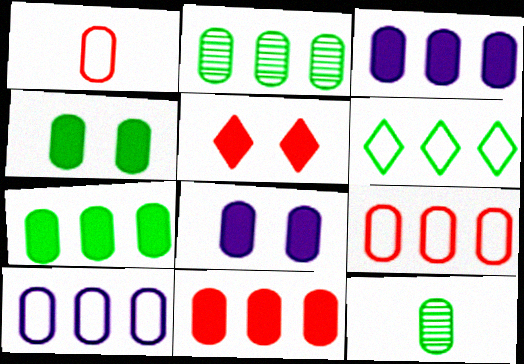[[1, 2, 8], 
[2, 3, 9], 
[2, 10, 11], 
[3, 7, 11], 
[8, 9, 12]]